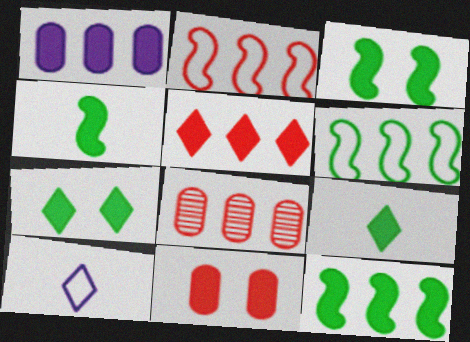[[1, 5, 12], 
[2, 5, 8], 
[3, 4, 12], 
[3, 8, 10]]